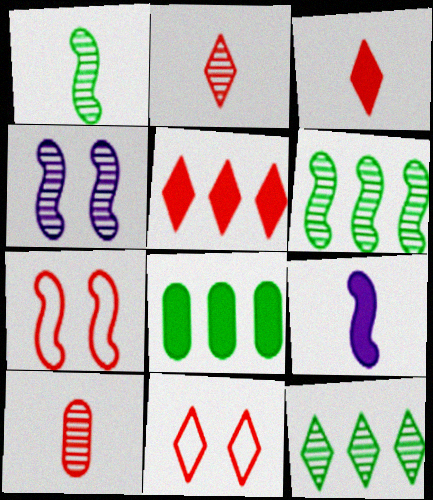[[2, 5, 11], 
[4, 10, 12], 
[5, 7, 10], 
[6, 7, 9]]